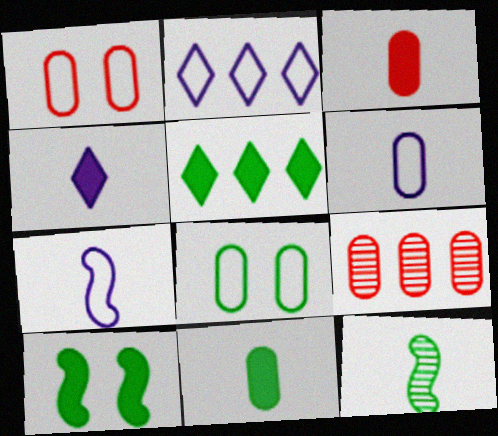[[1, 3, 9], 
[5, 8, 12], 
[5, 10, 11]]